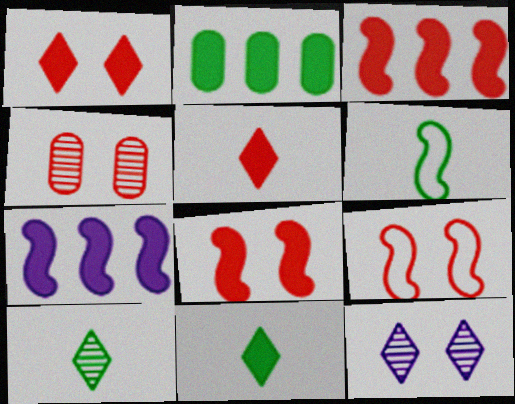[[1, 4, 9]]